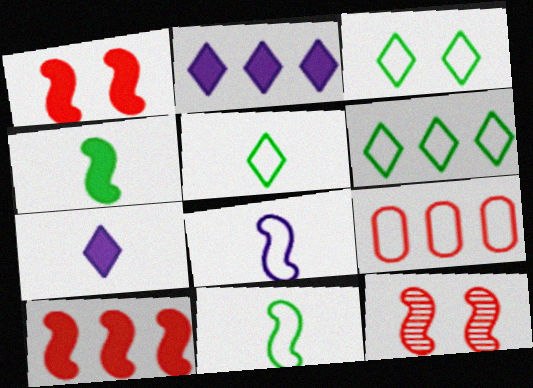[[3, 5, 6], 
[3, 8, 9]]